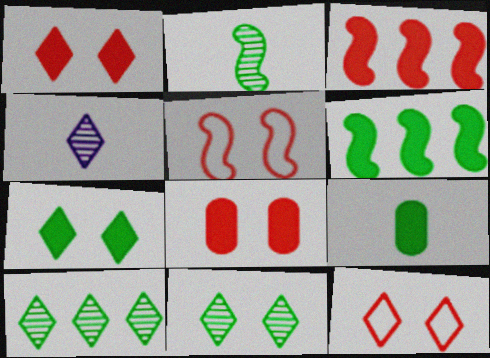[[6, 7, 9]]